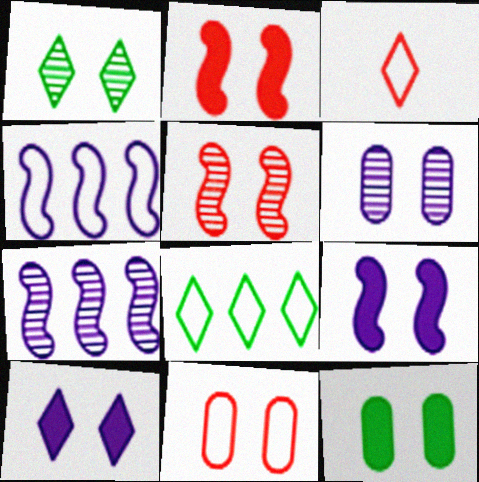[[1, 5, 6], 
[1, 9, 11], 
[2, 10, 12], 
[3, 7, 12], 
[6, 11, 12]]